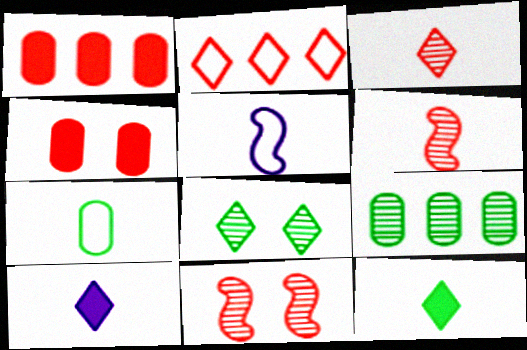[[1, 5, 8], 
[2, 4, 6], 
[2, 8, 10], 
[6, 7, 10]]